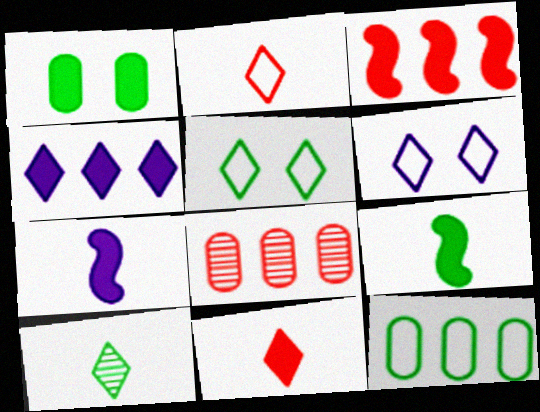[[5, 7, 8], 
[6, 8, 9]]